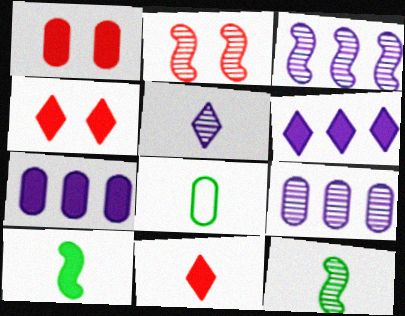[[1, 6, 10], 
[1, 8, 9], 
[2, 3, 12], 
[2, 6, 8], 
[3, 4, 8], 
[4, 7, 10]]